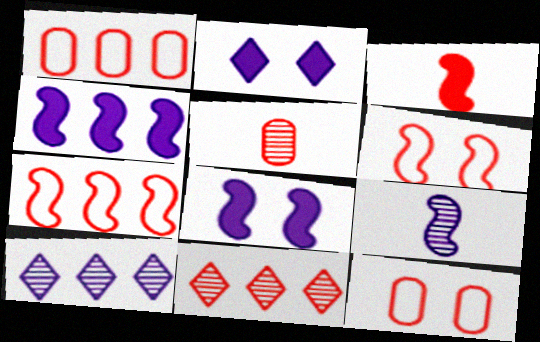[[3, 11, 12]]